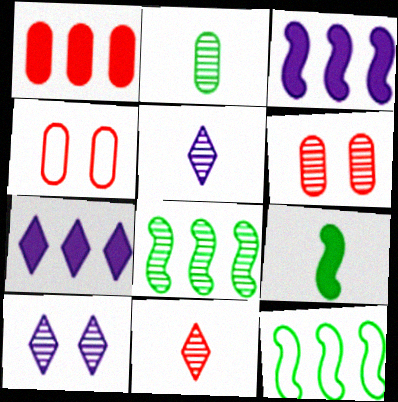[[5, 6, 8]]